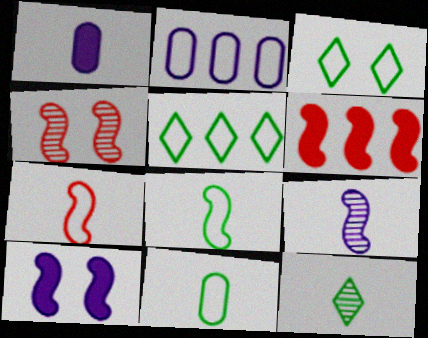[[1, 4, 5], 
[1, 7, 12], 
[2, 3, 7], 
[4, 6, 7]]